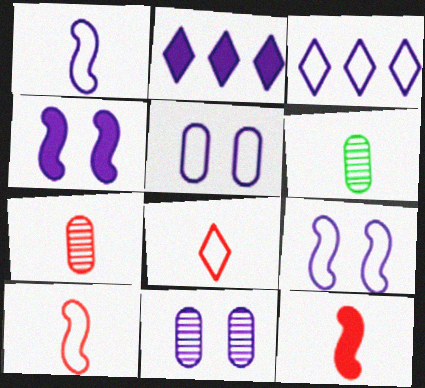[[1, 2, 11], 
[1, 3, 5], 
[7, 8, 12]]